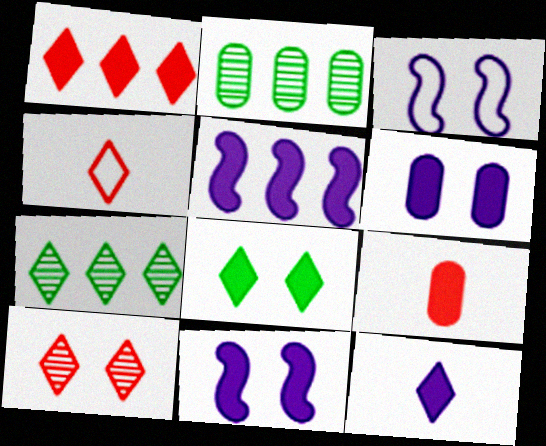[[1, 4, 10], 
[1, 8, 12], 
[2, 4, 11], 
[3, 7, 9], 
[5, 6, 12], 
[5, 8, 9]]